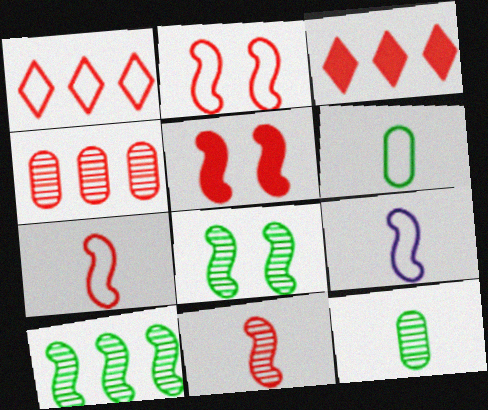[[5, 9, 10]]